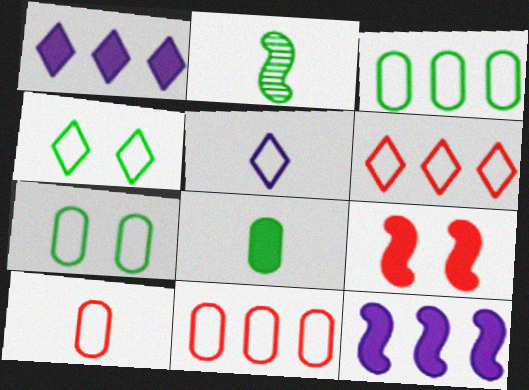[[1, 8, 9], 
[4, 5, 6]]